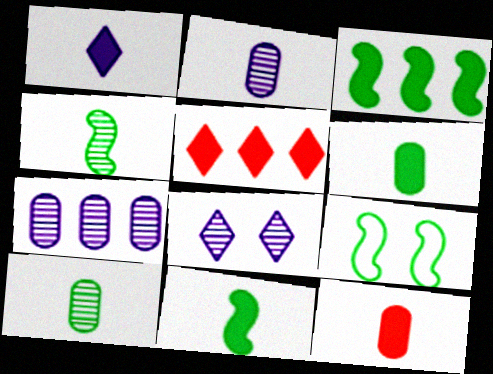[[1, 11, 12], 
[2, 5, 9], 
[3, 4, 9]]